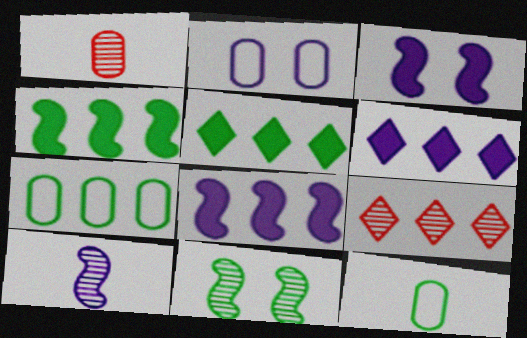[[2, 6, 10], 
[3, 9, 12], 
[5, 11, 12], 
[7, 8, 9]]